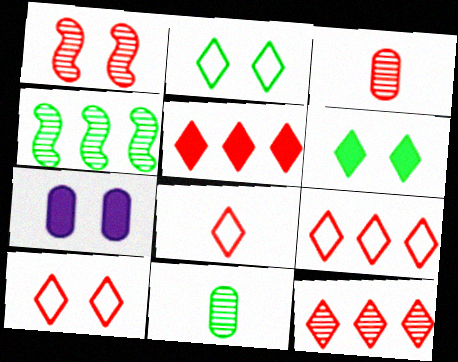[[1, 2, 7], 
[1, 3, 12], 
[4, 7, 8], 
[5, 9, 12], 
[8, 9, 10]]